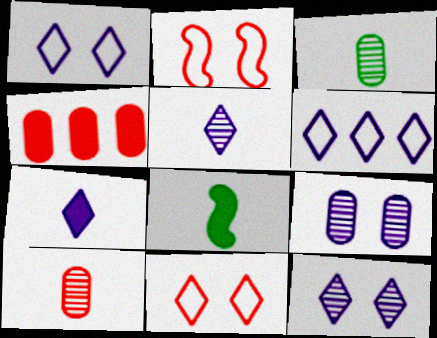[[6, 7, 12]]